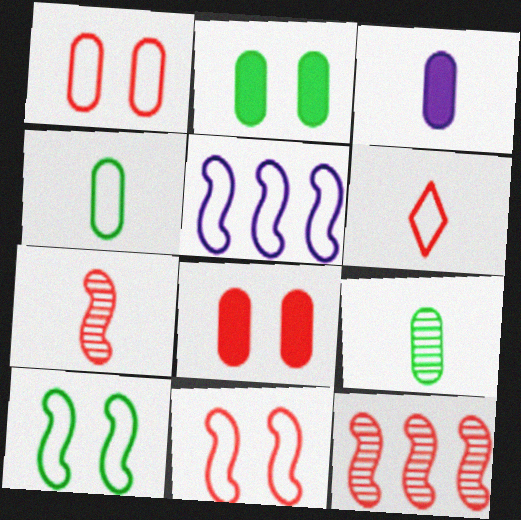[[6, 8, 12]]